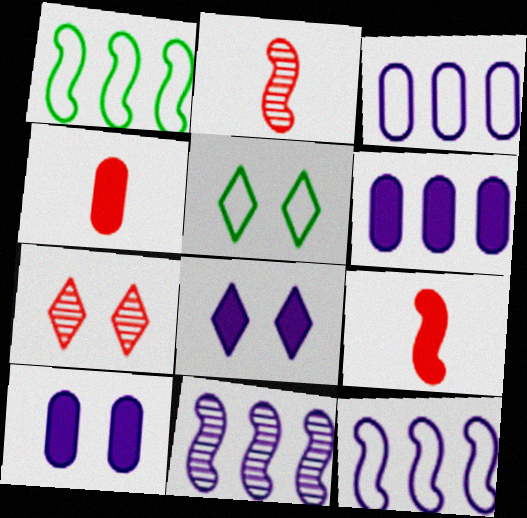[[2, 5, 6], 
[4, 5, 11], 
[5, 7, 8]]